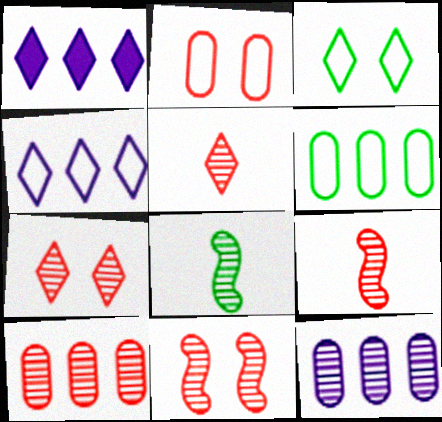[[1, 2, 8], 
[1, 3, 5], 
[5, 10, 11], 
[7, 8, 12], 
[7, 9, 10]]